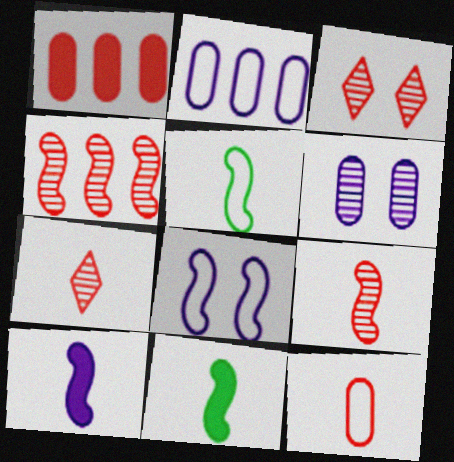[[2, 3, 11], 
[4, 8, 11], 
[5, 9, 10]]